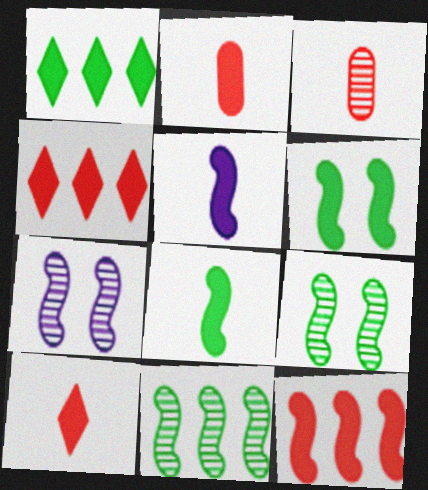[[5, 6, 12]]